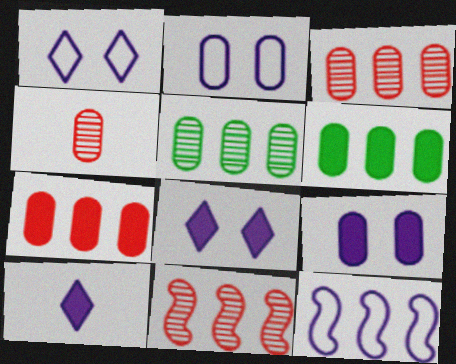[[2, 4, 6]]